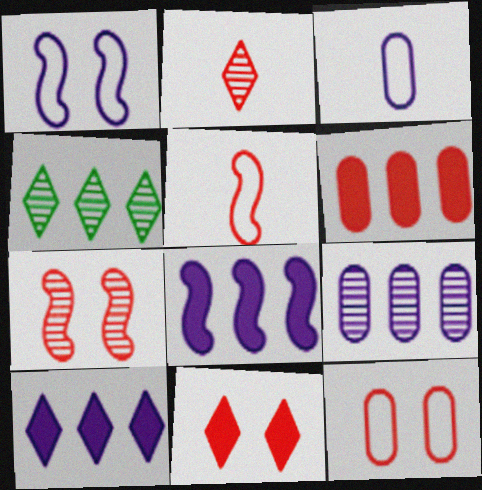[[7, 11, 12]]